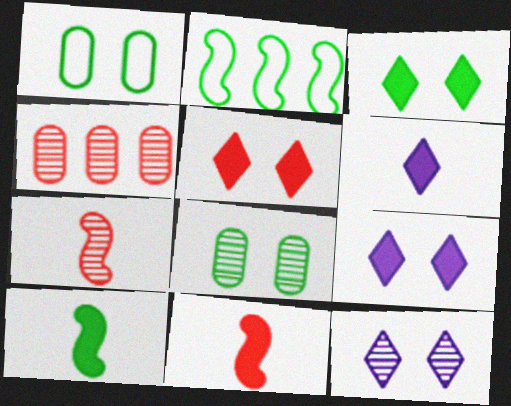[[3, 5, 9]]